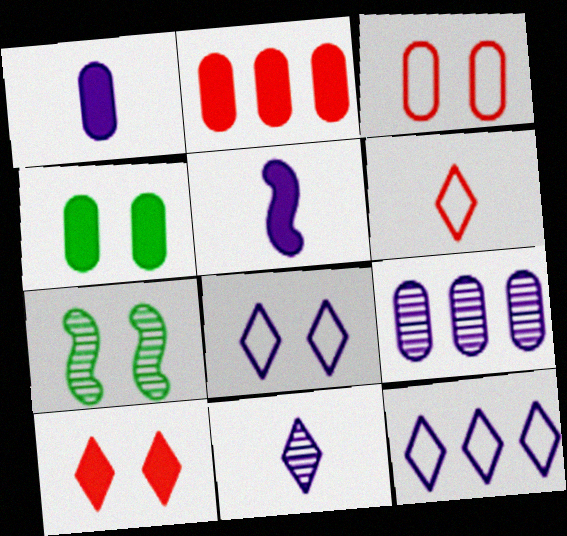[[1, 2, 4], 
[5, 8, 9]]